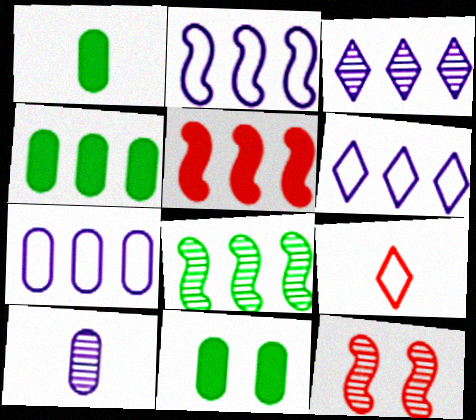[[1, 4, 11], 
[1, 6, 12], 
[2, 5, 8], 
[2, 6, 7]]